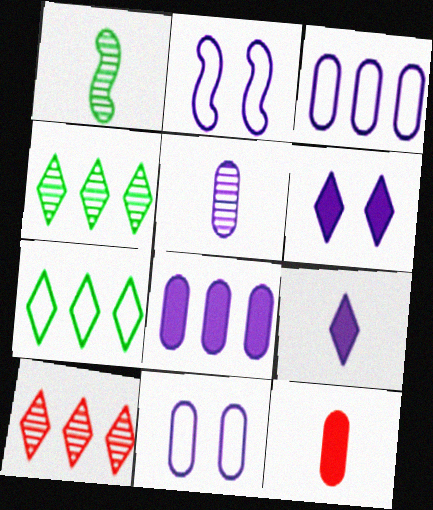[[2, 4, 12], 
[5, 8, 11]]